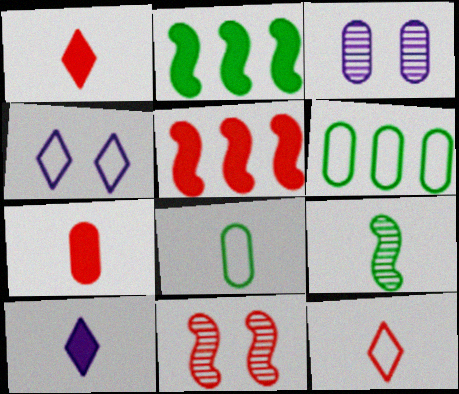[[2, 3, 12], 
[3, 6, 7], 
[6, 10, 11]]